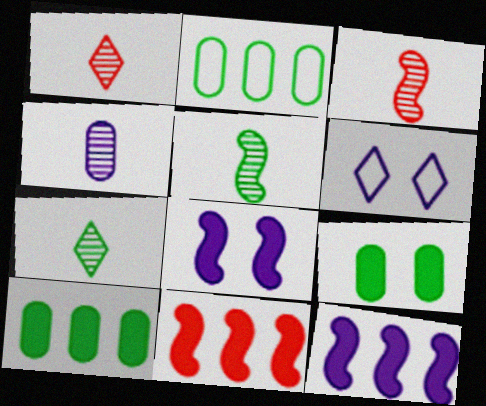[[1, 2, 8], 
[1, 4, 5], 
[3, 4, 7], 
[3, 6, 10], 
[4, 6, 12]]